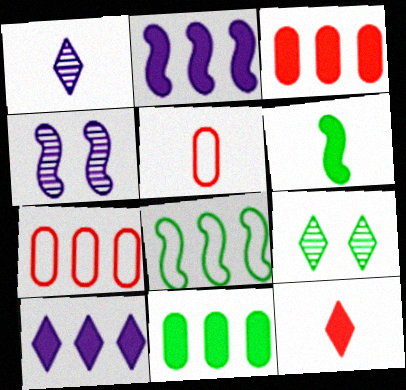[[1, 5, 6], 
[2, 5, 9]]